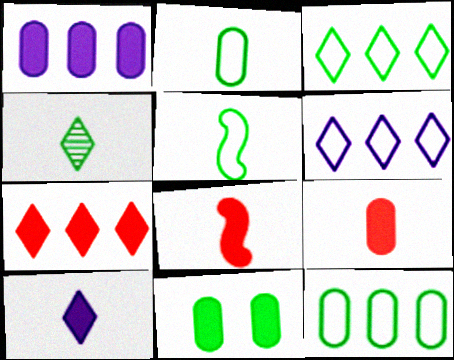[[1, 9, 11]]